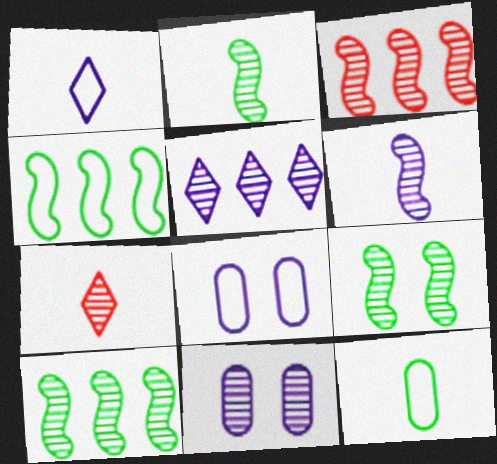[[2, 9, 10], 
[3, 6, 9], 
[5, 6, 11], 
[7, 10, 11]]